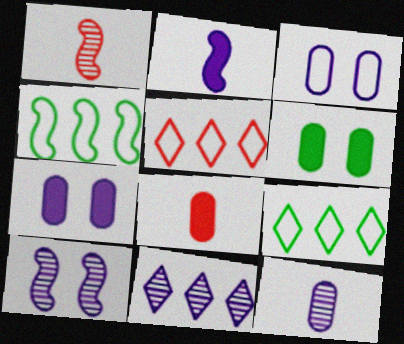[[1, 7, 9], 
[2, 3, 11], 
[8, 9, 10], 
[10, 11, 12]]